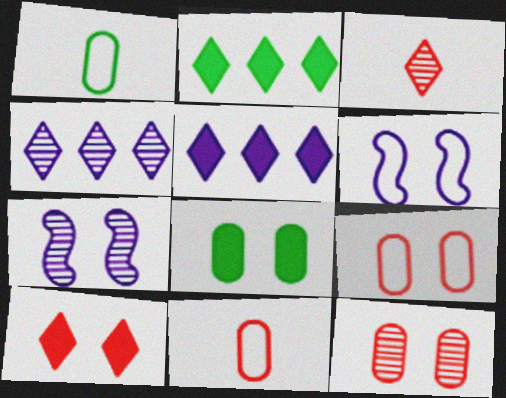[[2, 7, 11]]